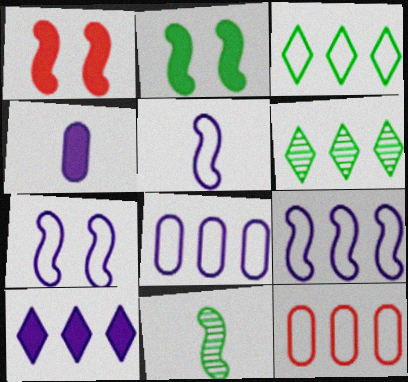[[1, 9, 11], 
[3, 9, 12], 
[5, 7, 9]]